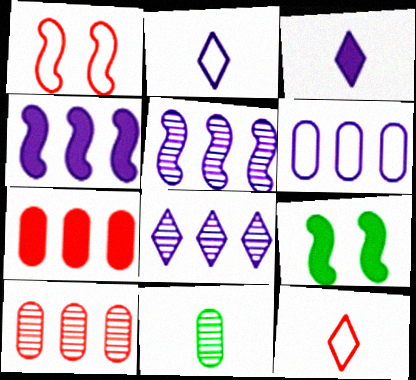[[2, 9, 10], 
[3, 7, 9], 
[4, 6, 8]]